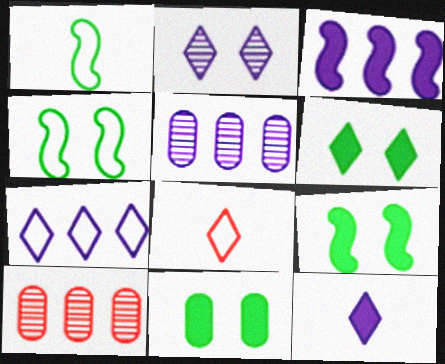[[2, 7, 12], 
[3, 5, 7], 
[4, 10, 12], 
[5, 8, 9], 
[6, 9, 11]]